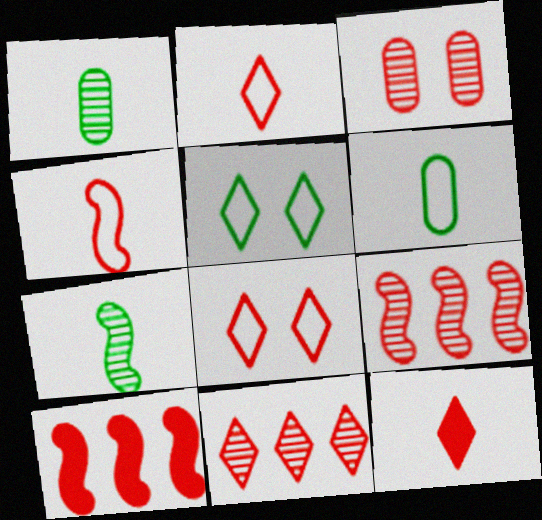[[2, 3, 10], 
[8, 11, 12]]